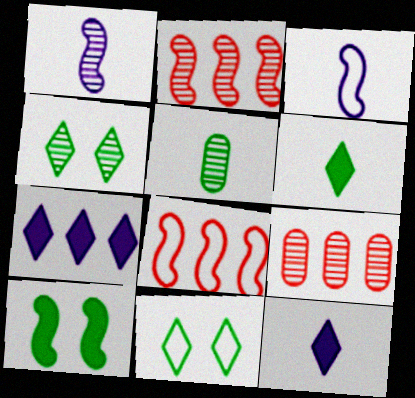[[1, 4, 9], 
[1, 8, 10], 
[2, 3, 10]]